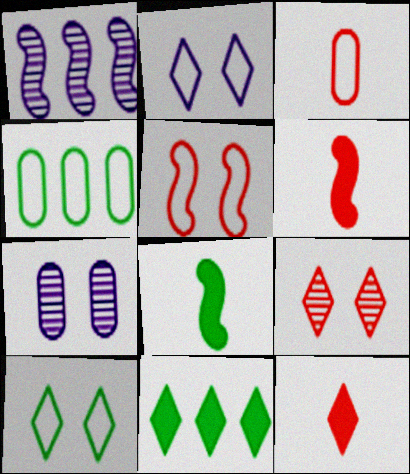[[1, 5, 8]]